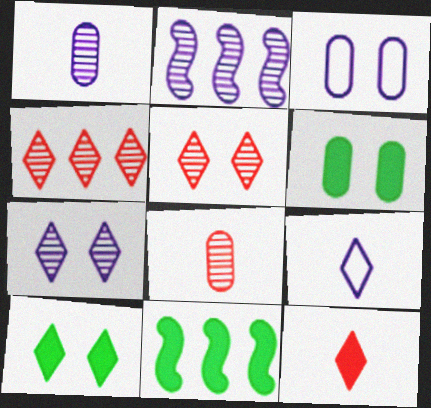[[1, 2, 7], 
[4, 9, 10]]